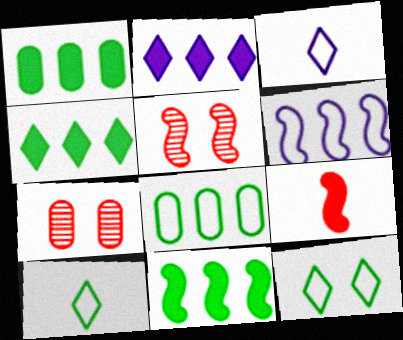[[1, 3, 5], 
[1, 4, 11], 
[3, 7, 11]]